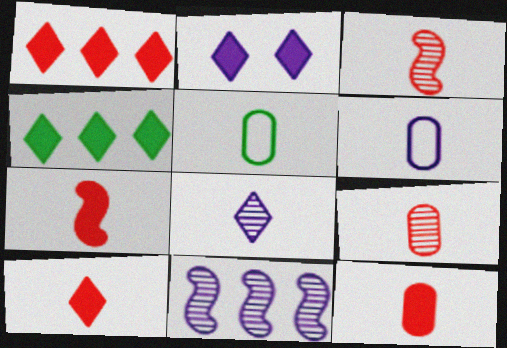[[2, 4, 10], 
[2, 6, 11], 
[5, 7, 8], 
[7, 10, 12]]